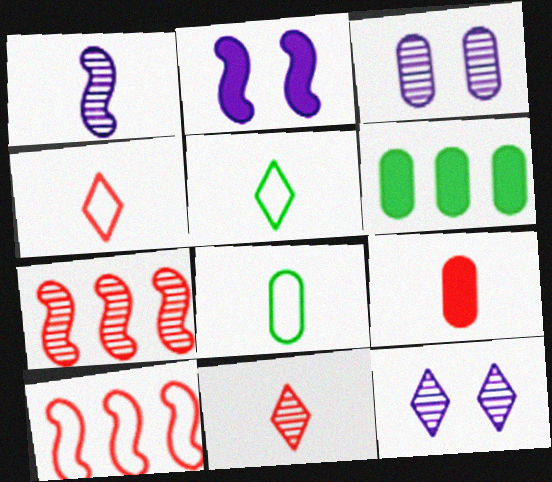[[1, 5, 9]]